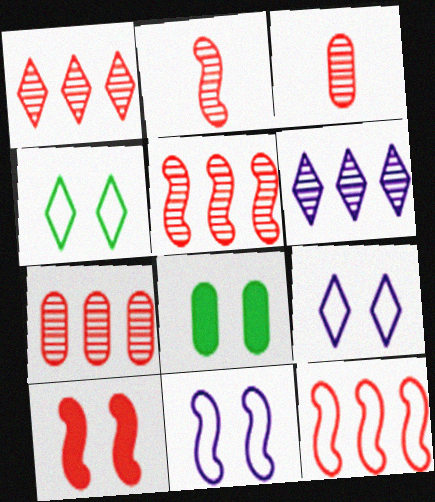[[1, 5, 7], 
[2, 10, 12]]